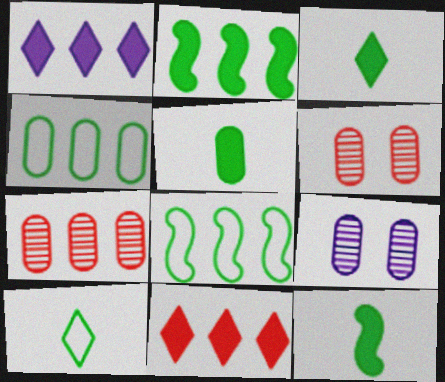[[1, 7, 8], 
[3, 5, 12]]